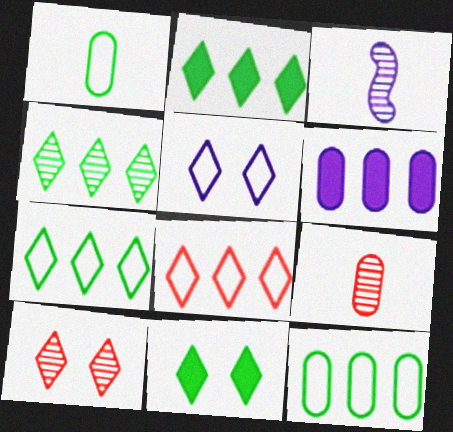[[2, 4, 7], 
[3, 5, 6], 
[5, 10, 11]]